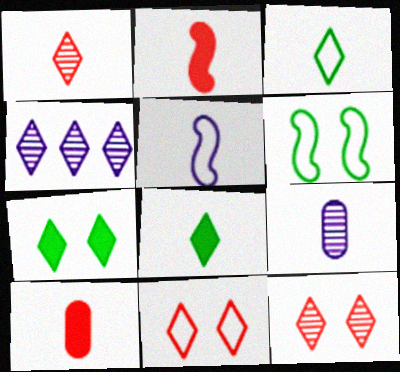[[2, 3, 9], 
[4, 6, 10], 
[4, 8, 11]]